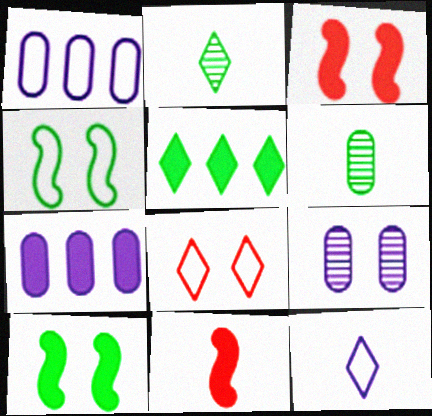[[1, 2, 3], 
[4, 5, 6], 
[6, 11, 12], 
[8, 9, 10]]